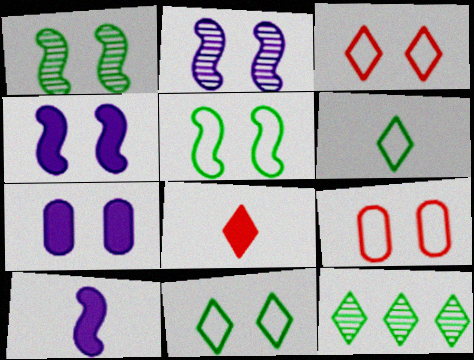[[1, 3, 7], 
[9, 10, 12]]